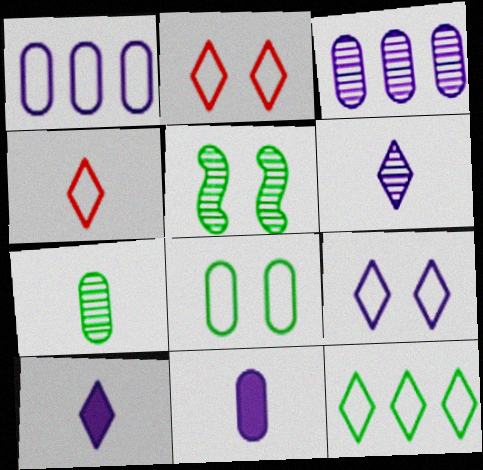[[4, 9, 12]]